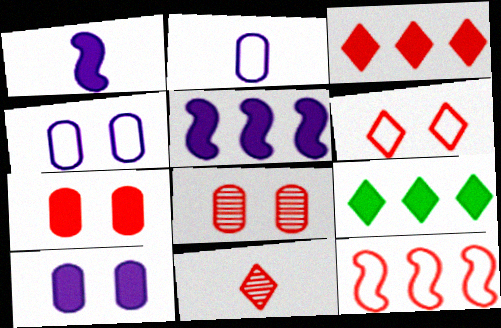[[1, 7, 9], 
[3, 6, 11], 
[7, 11, 12]]